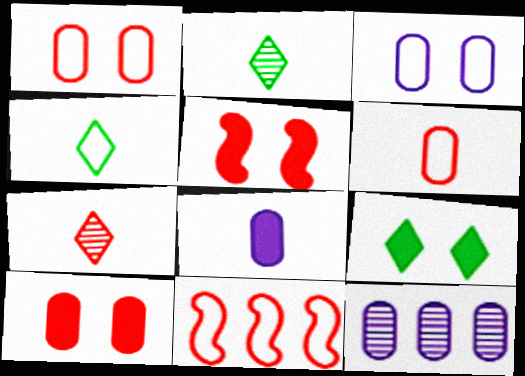[[3, 4, 11], 
[3, 8, 12], 
[4, 5, 12], 
[7, 10, 11]]